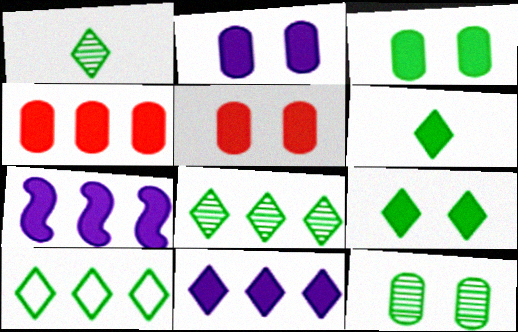[[1, 9, 10], 
[2, 3, 5], 
[5, 6, 7]]